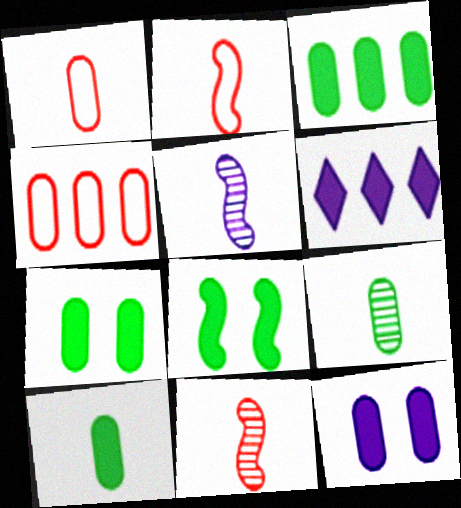[[3, 7, 10], 
[4, 9, 12]]